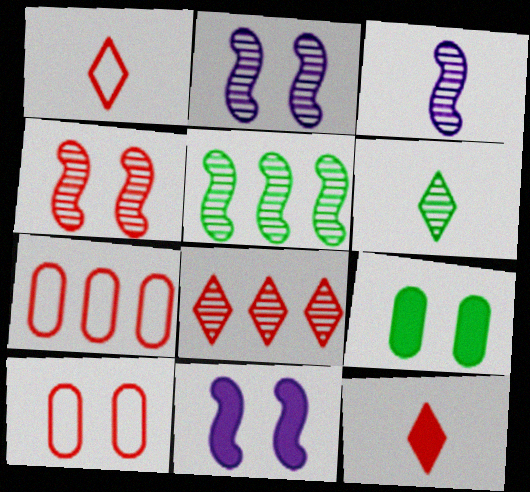[[3, 4, 5], 
[4, 7, 12], 
[6, 7, 11]]